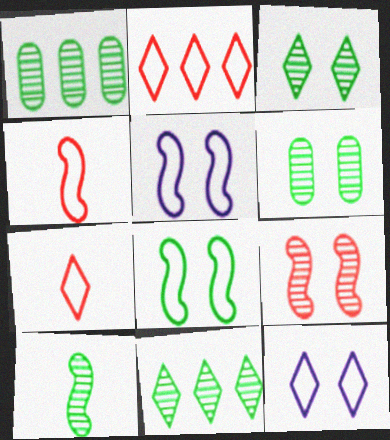[[1, 3, 10], 
[6, 10, 11]]